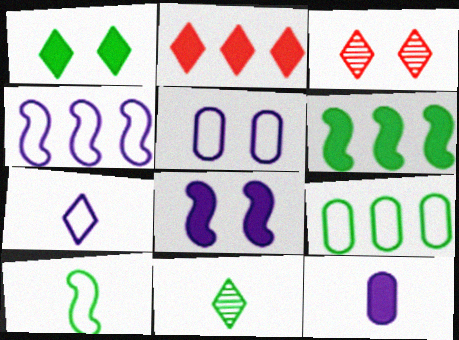[[4, 5, 7]]